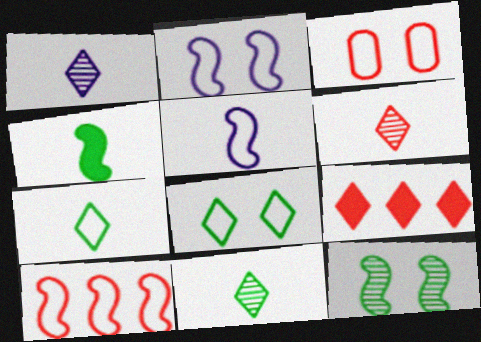[[1, 6, 11], 
[1, 8, 9], 
[2, 3, 8]]